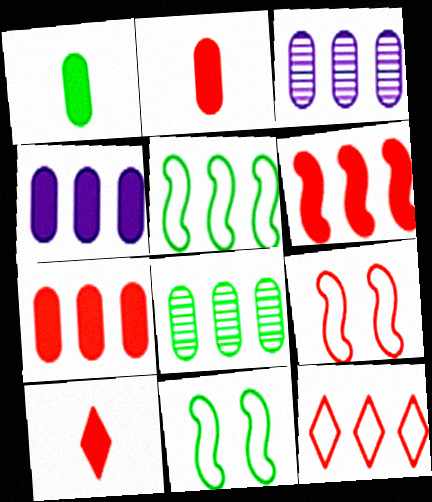[[3, 10, 11]]